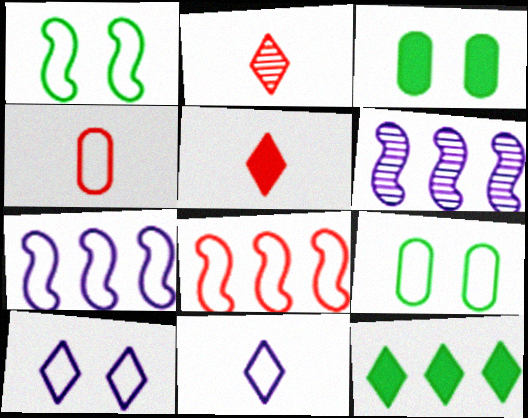[[2, 3, 7], 
[2, 10, 12], 
[5, 6, 9], 
[8, 9, 11]]